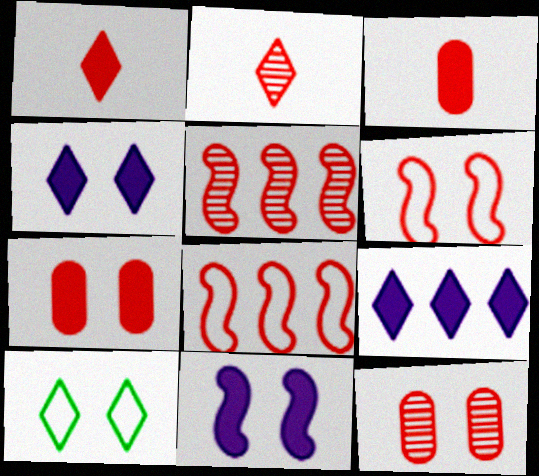[[1, 8, 12], 
[2, 5, 12], 
[2, 7, 8], 
[2, 9, 10], 
[10, 11, 12]]